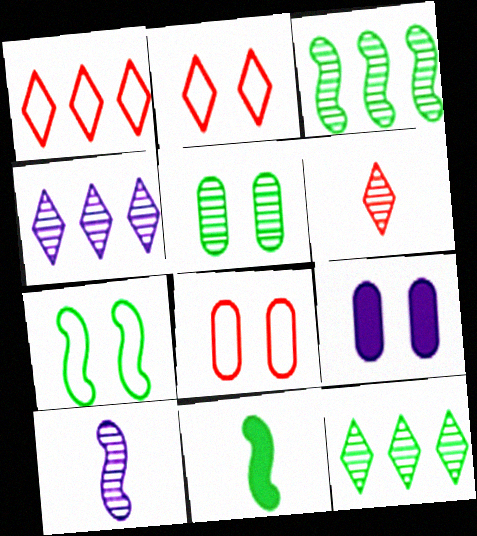[[3, 7, 11], 
[4, 8, 11], 
[5, 8, 9]]